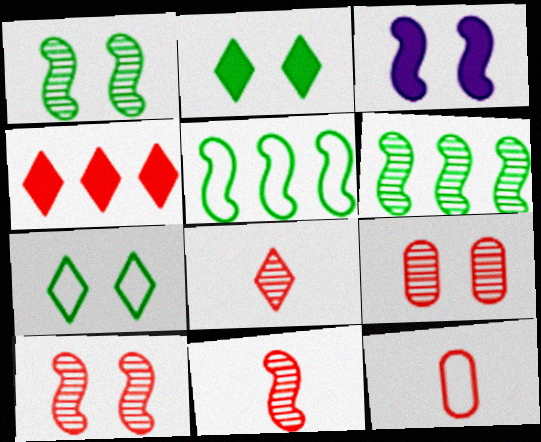[[3, 5, 11], 
[3, 7, 9], 
[4, 10, 12]]